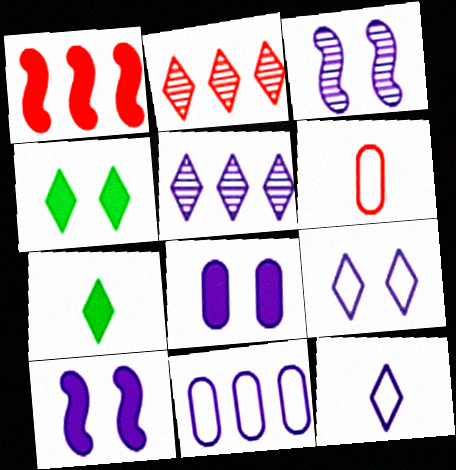[[1, 7, 8], 
[2, 4, 12], 
[2, 7, 9], 
[3, 8, 9]]